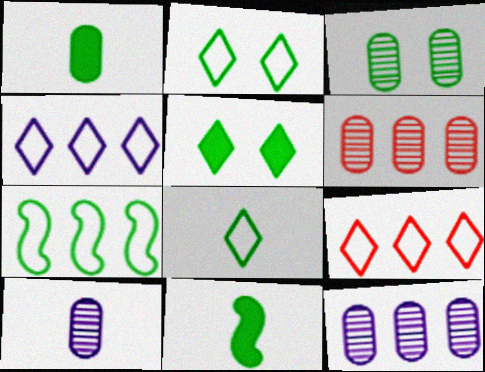[[3, 6, 10]]